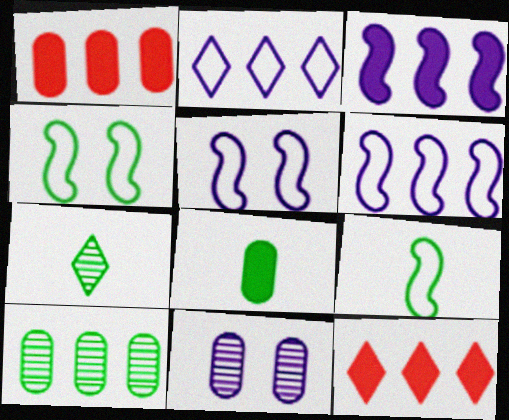[[1, 5, 7], 
[6, 10, 12], 
[7, 8, 9], 
[9, 11, 12]]